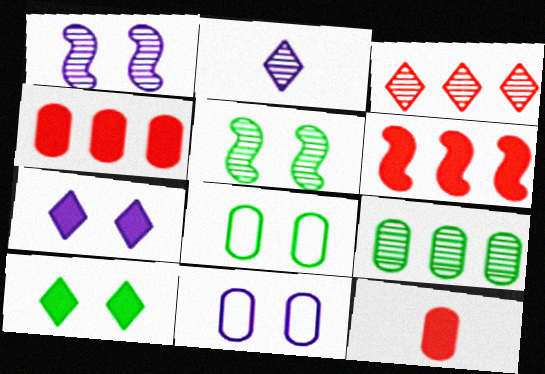[[1, 7, 11], 
[2, 6, 8], 
[5, 8, 10], 
[9, 11, 12]]